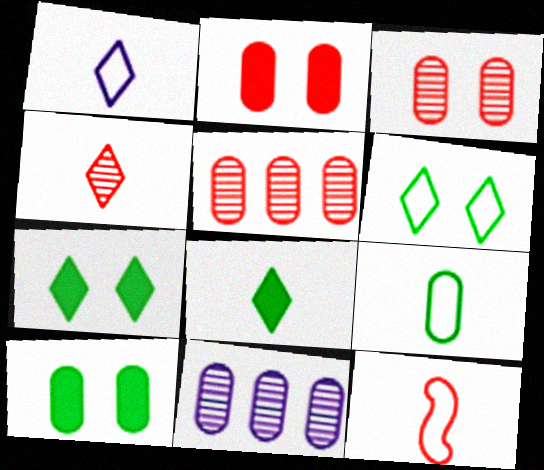[[1, 4, 8], 
[1, 9, 12], 
[2, 9, 11], 
[7, 11, 12]]